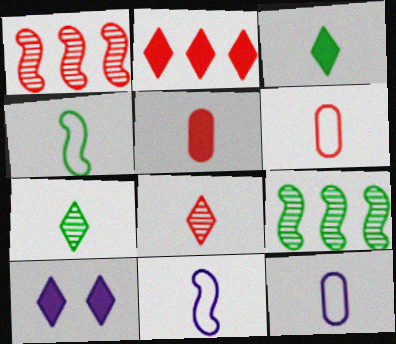[[2, 3, 10], 
[5, 7, 11], 
[6, 9, 10]]